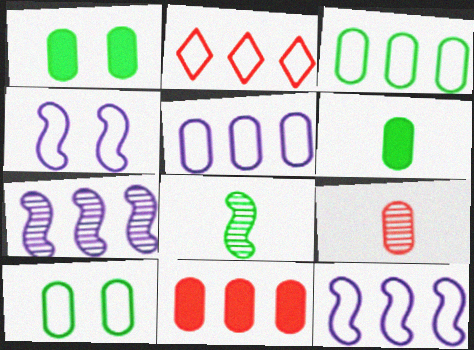[[1, 5, 9], 
[2, 3, 12]]